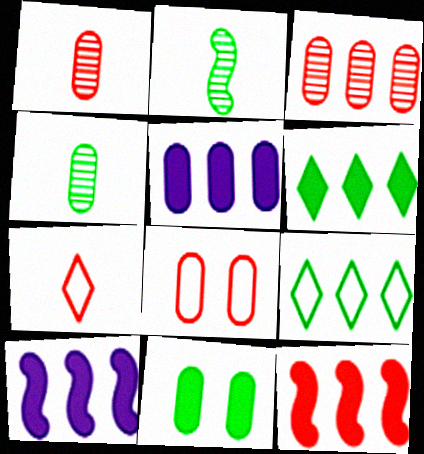[[2, 9, 11], 
[3, 9, 10], 
[4, 5, 8], 
[5, 6, 12]]